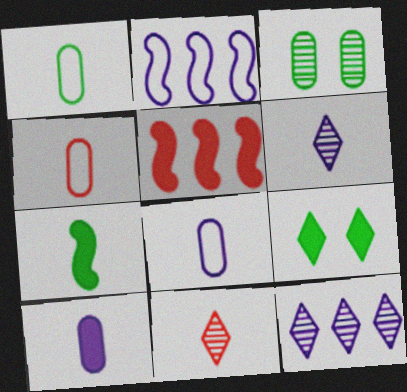[[1, 4, 8], 
[4, 6, 7], 
[5, 9, 10], 
[7, 8, 11]]